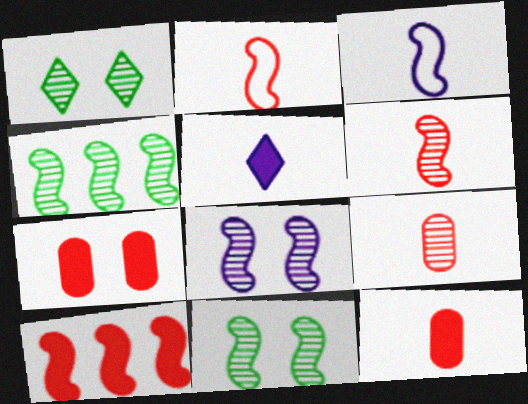[[3, 10, 11], 
[4, 6, 8]]